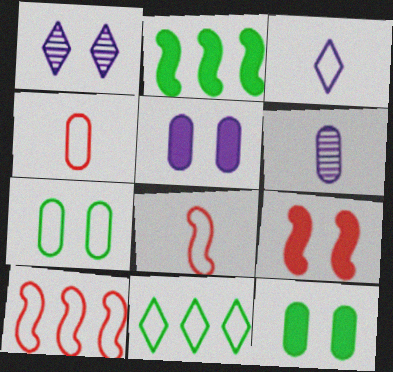[[1, 2, 4], 
[1, 7, 9], 
[3, 7, 10], 
[6, 9, 11]]